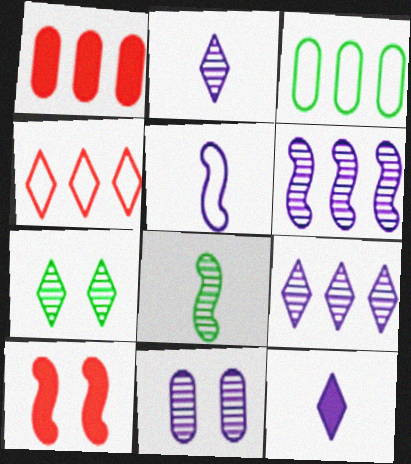[[1, 5, 7], 
[2, 3, 10], 
[2, 6, 11], 
[4, 7, 12]]